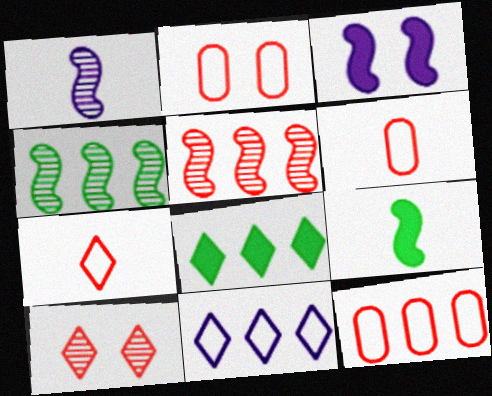[[1, 2, 8], 
[2, 6, 12]]